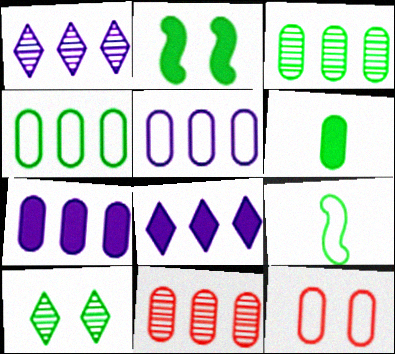[[4, 7, 11]]